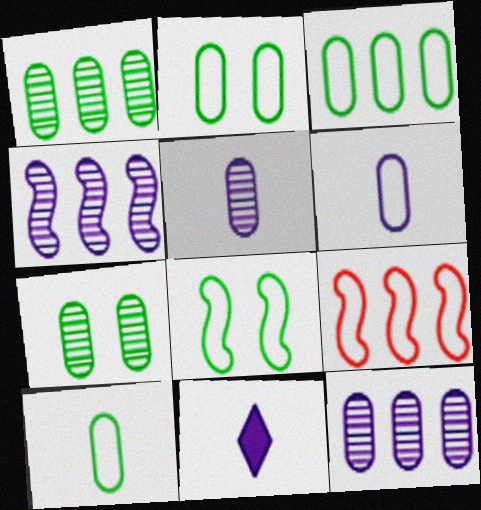[[2, 3, 10], 
[7, 9, 11]]